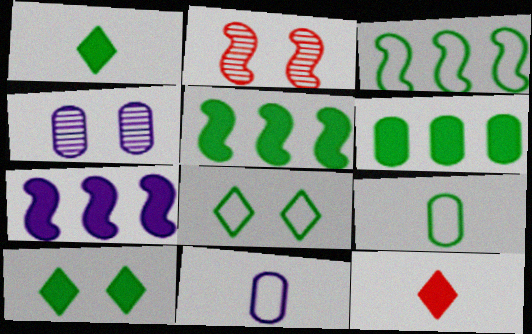[[3, 4, 12], 
[3, 8, 9]]